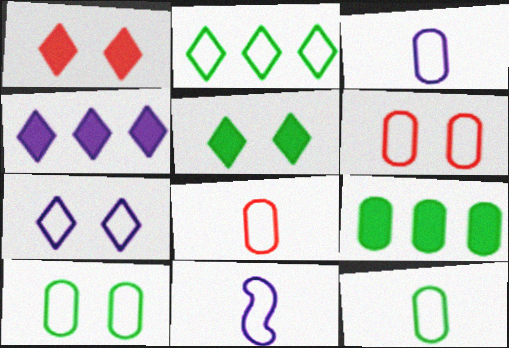[[2, 6, 11], 
[3, 8, 12]]